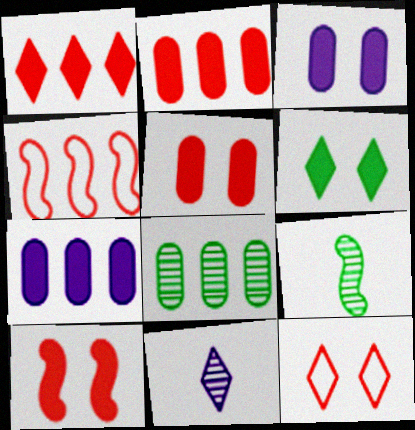[[3, 6, 10], 
[7, 9, 12]]